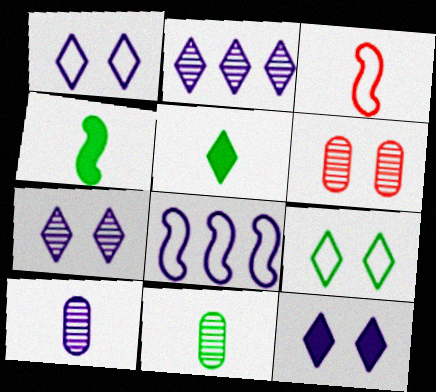[[1, 7, 12], 
[3, 5, 10], 
[5, 6, 8], 
[8, 10, 12]]